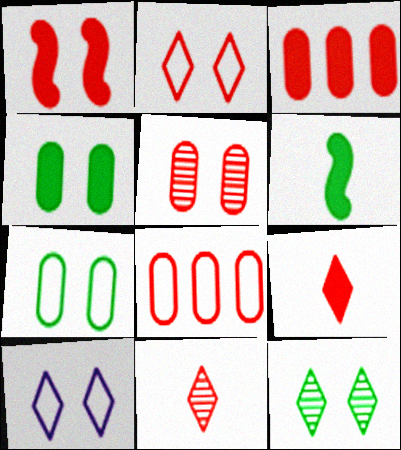[[1, 2, 5], 
[1, 3, 9], 
[1, 8, 11]]